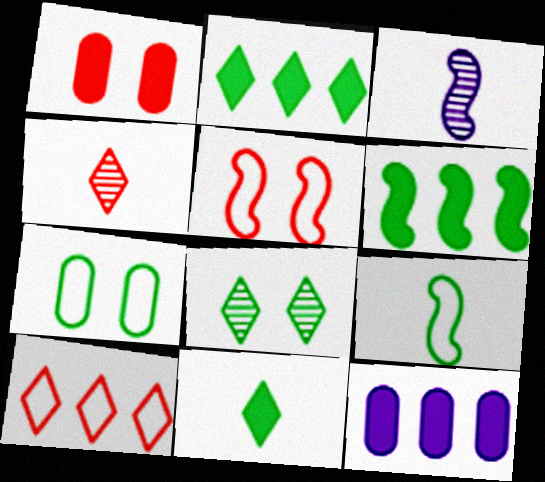[[3, 5, 6]]